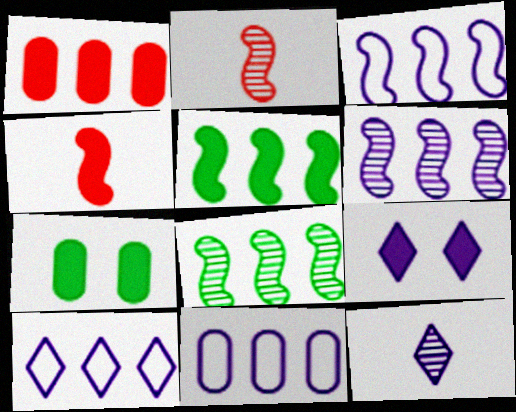[[1, 8, 10], 
[2, 7, 10], 
[3, 10, 11], 
[9, 10, 12]]